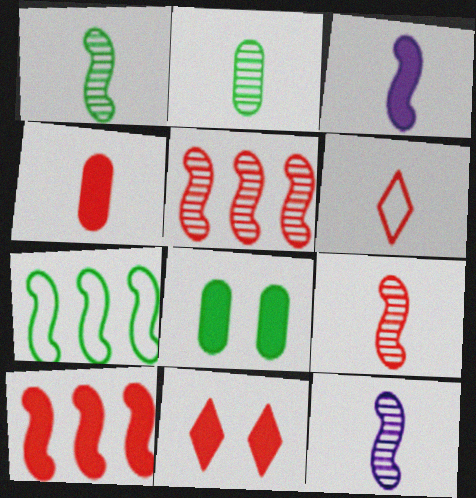[[1, 9, 12], 
[2, 3, 6], 
[4, 6, 9], 
[4, 10, 11]]